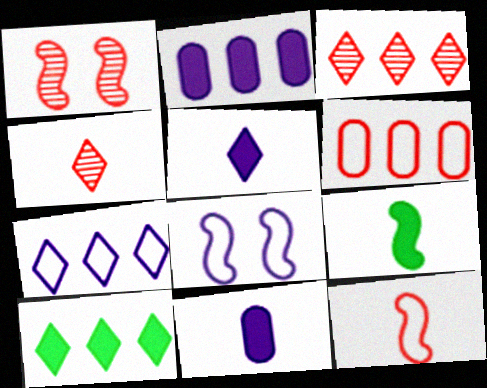[[3, 7, 10]]